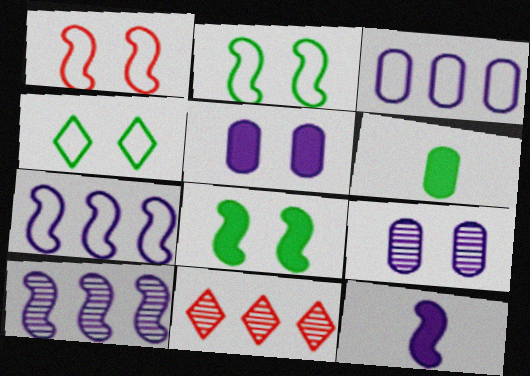[]